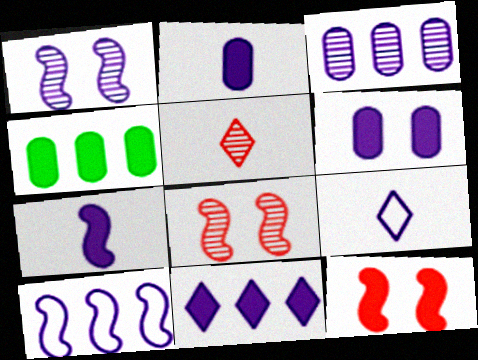[[1, 7, 10], 
[3, 10, 11], 
[4, 8, 9], 
[6, 7, 11]]